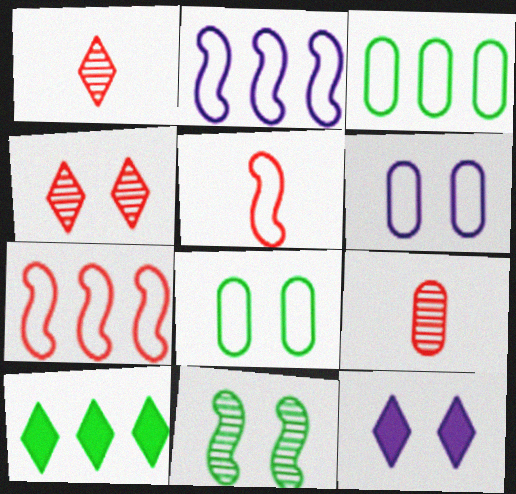[]